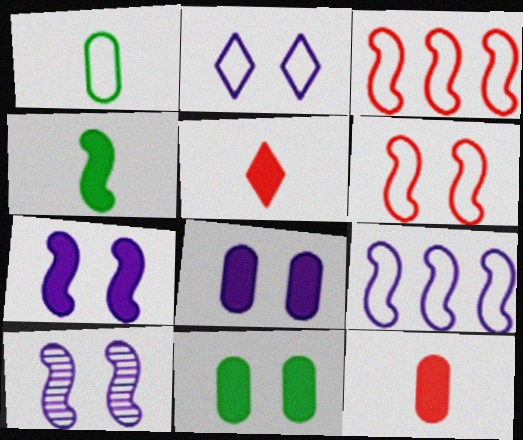[[1, 2, 3], 
[2, 8, 10], 
[3, 4, 10]]